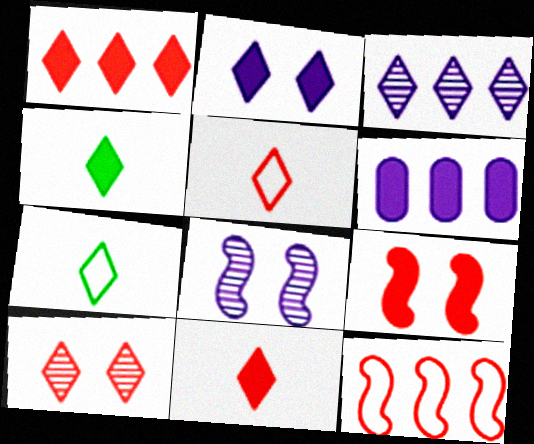[[1, 2, 4], 
[1, 5, 10], 
[4, 6, 9]]